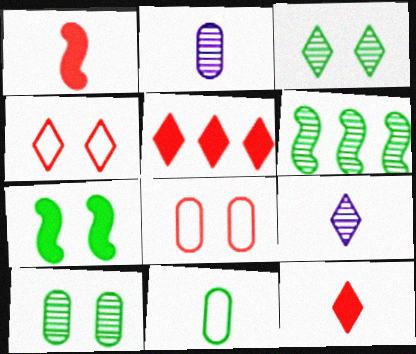[[1, 9, 11]]